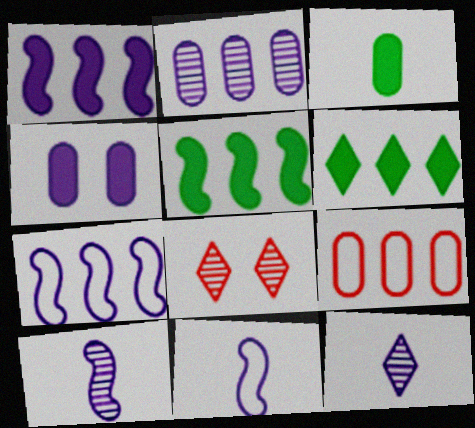[[3, 7, 8], 
[4, 7, 12]]